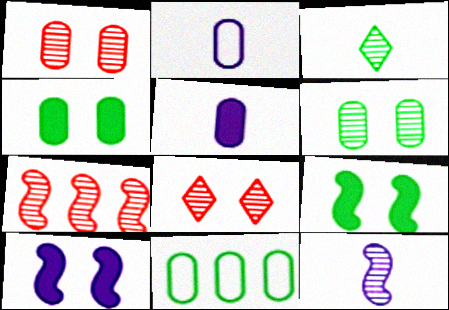[[1, 5, 11], 
[3, 9, 11]]